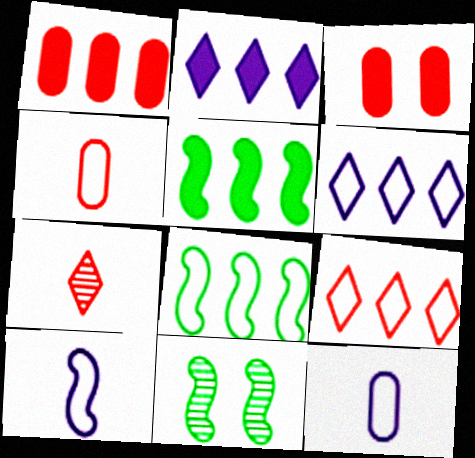[[1, 2, 5], 
[2, 4, 11]]